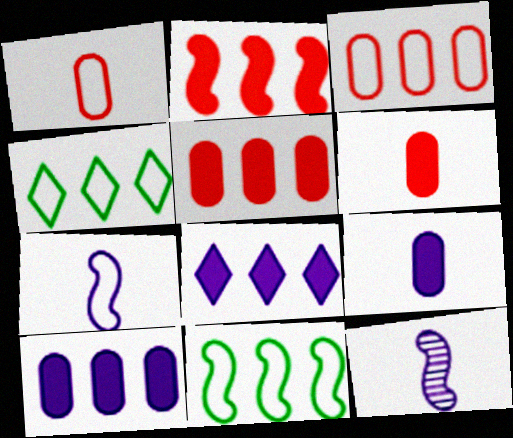[]